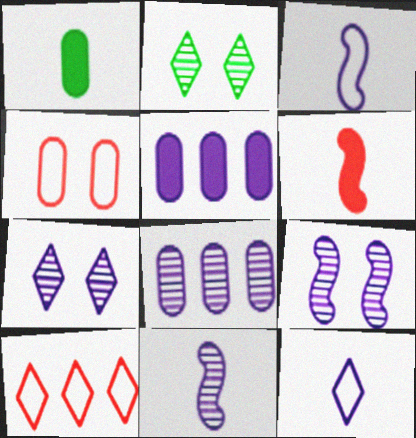[[1, 4, 8], 
[1, 9, 10], 
[3, 5, 7], 
[5, 9, 12], 
[7, 8, 11]]